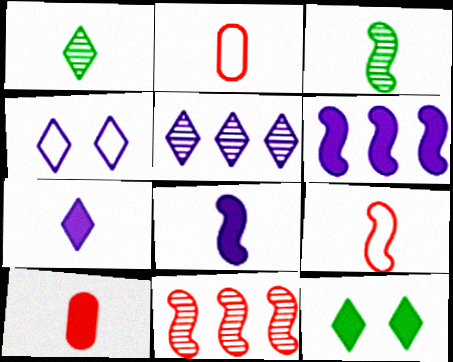[[1, 2, 8], 
[2, 3, 7], 
[3, 8, 9], 
[4, 5, 7], 
[6, 10, 12]]